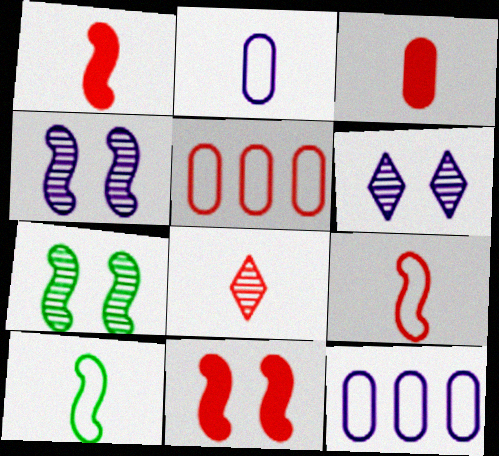[[3, 8, 9], 
[5, 8, 11]]